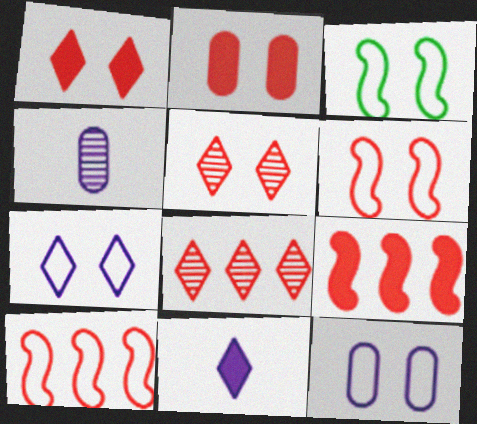[[2, 5, 6]]